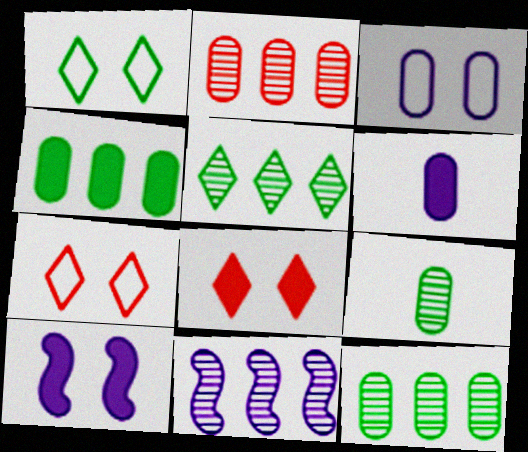[[2, 5, 11]]